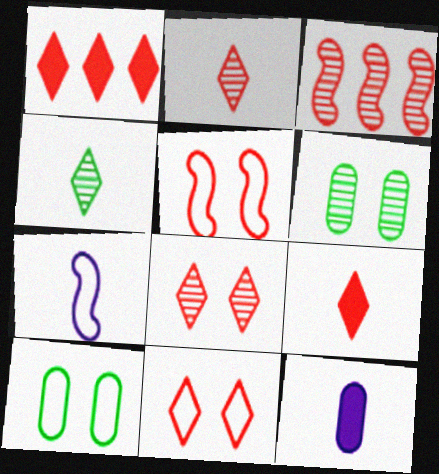[[1, 2, 11], 
[1, 6, 7]]